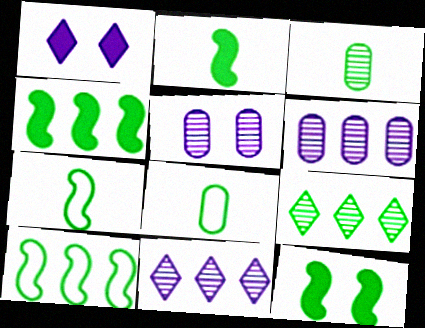[[2, 4, 12], 
[8, 9, 12]]